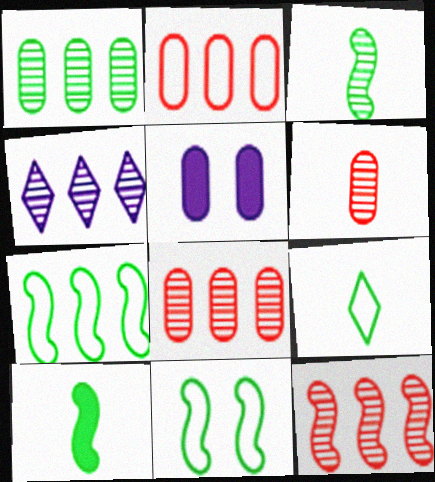[[1, 4, 12], 
[5, 9, 12]]